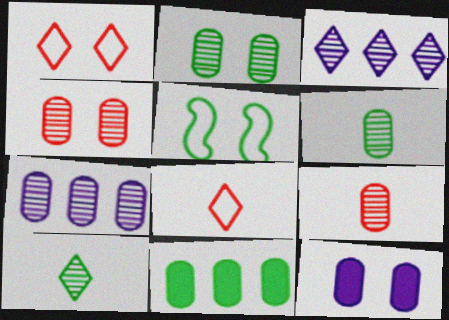[[2, 7, 9], 
[4, 6, 7], 
[5, 10, 11]]